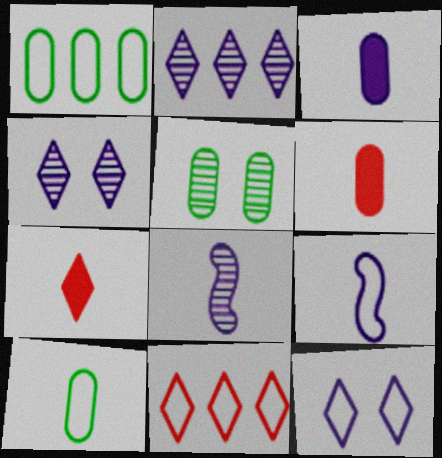[[7, 8, 10]]